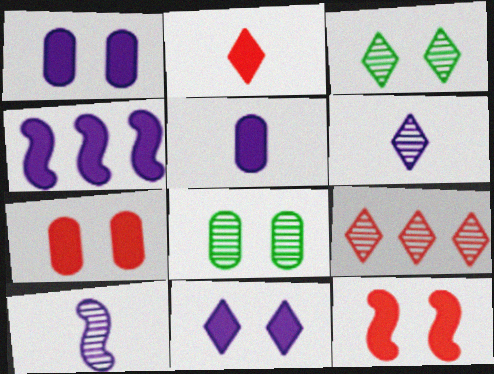[[3, 6, 9], 
[4, 5, 11], 
[8, 9, 10]]